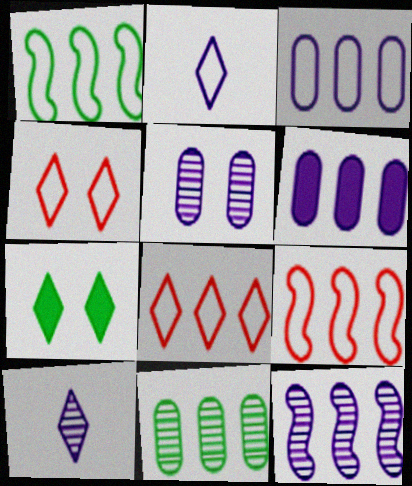[[1, 3, 8], 
[5, 10, 12], 
[7, 8, 10]]